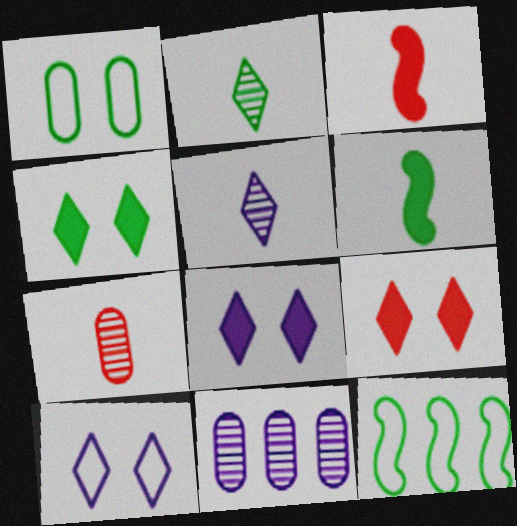[[4, 8, 9], 
[7, 8, 12]]